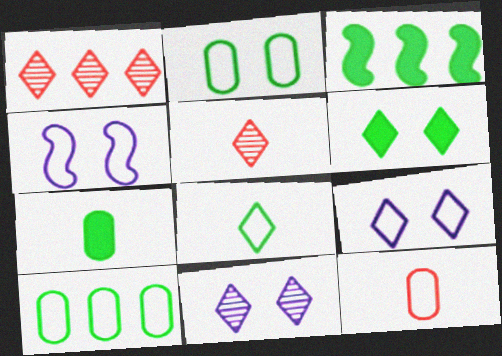[[1, 4, 7], 
[3, 6, 7], 
[3, 11, 12]]